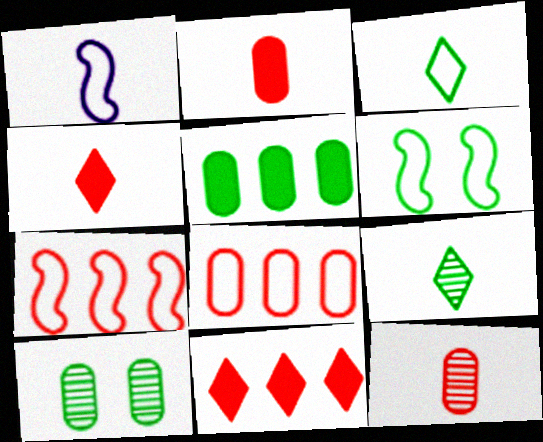[[1, 2, 9], 
[1, 6, 7], 
[1, 10, 11], 
[5, 6, 9]]